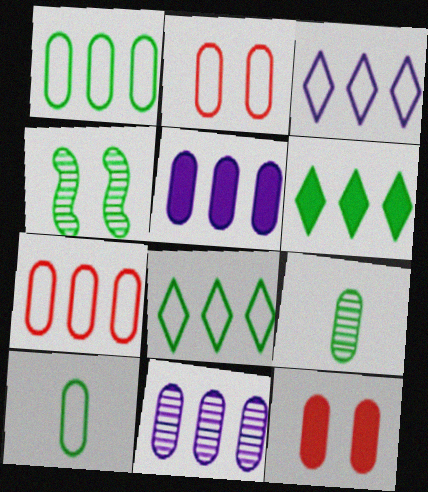[[2, 5, 9], 
[4, 6, 10], 
[10, 11, 12]]